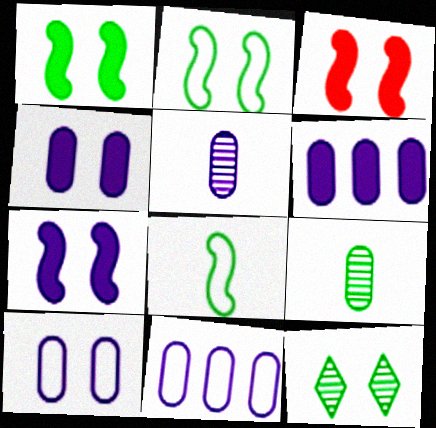[[1, 3, 7], 
[3, 10, 12], 
[4, 5, 11], 
[5, 6, 10]]